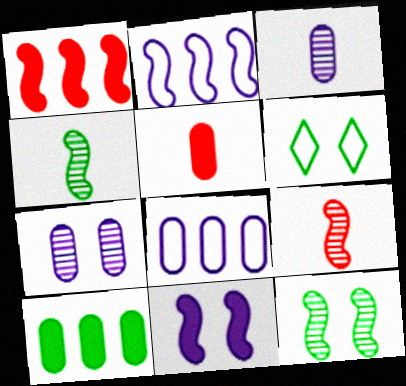[[1, 3, 6], 
[4, 6, 10]]